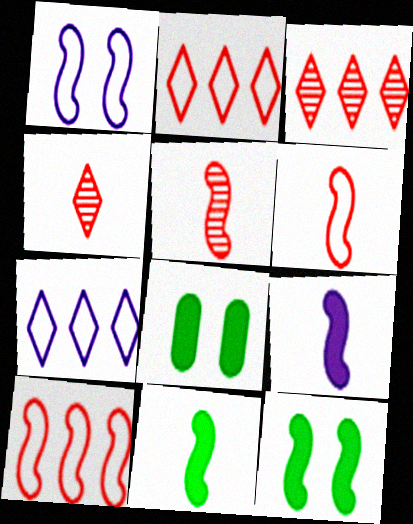[[5, 7, 8]]